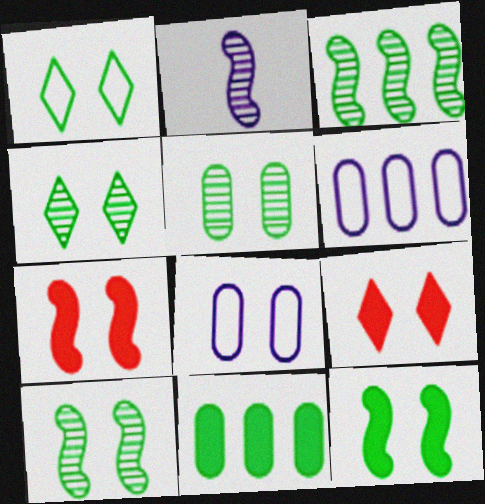[[1, 5, 12], 
[4, 5, 10], 
[4, 7, 8], 
[8, 9, 10]]